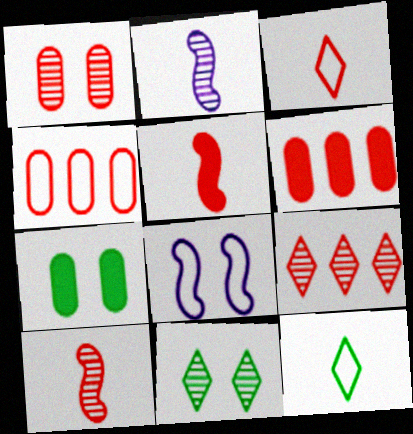[[1, 9, 10], 
[4, 8, 12]]